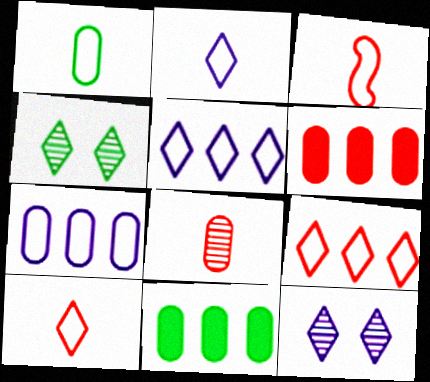[[1, 2, 3], 
[3, 11, 12]]